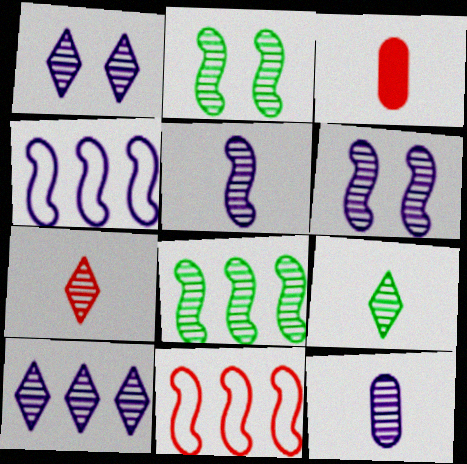[[6, 10, 12]]